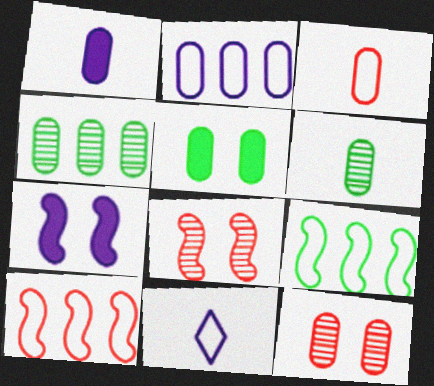[[1, 3, 6]]